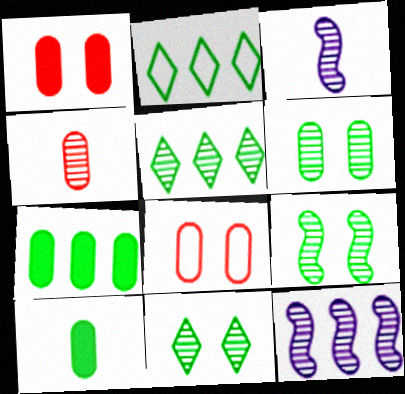[[1, 2, 3], 
[2, 9, 10], 
[4, 11, 12], 
[6, 9, 11]]